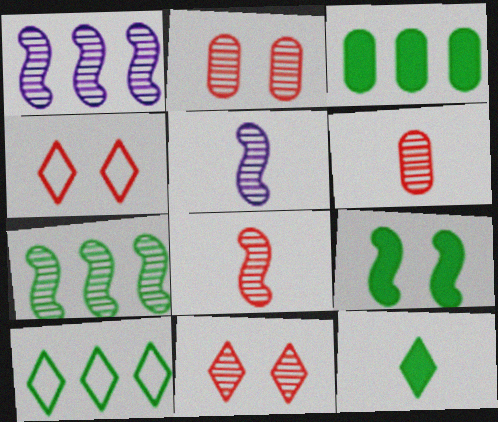[[3, 4, 5], 
[3, 7, 10], 
[3, 9, 12]]